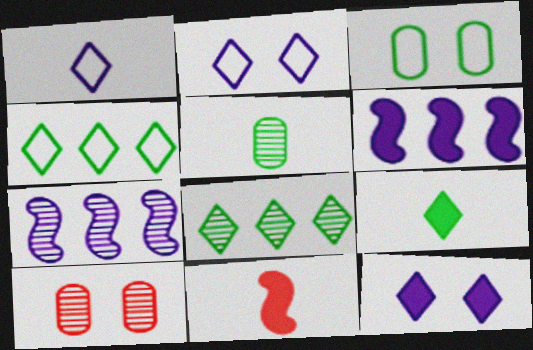[[1, 5, 11]]